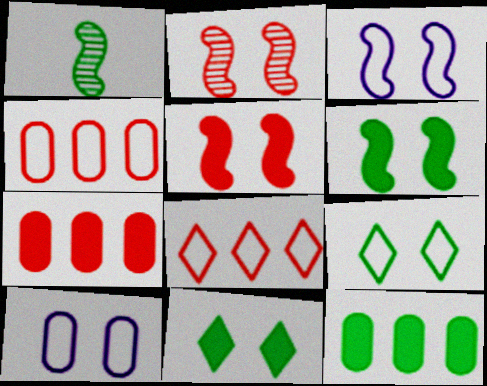[[1, 9, 12], 
[2, 3, 6], 
[2, 10, 11]]